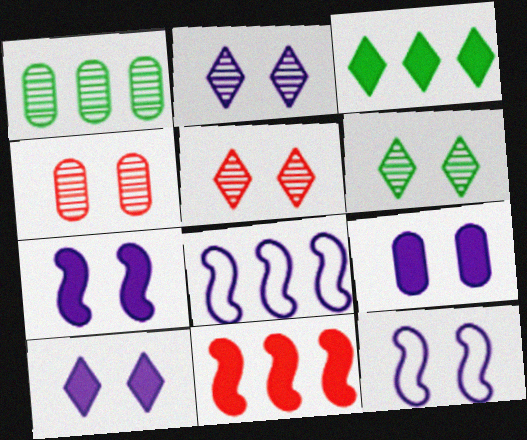[[2, 5, 6], 
[2, 9, 12], 
[7, 9, 10]]